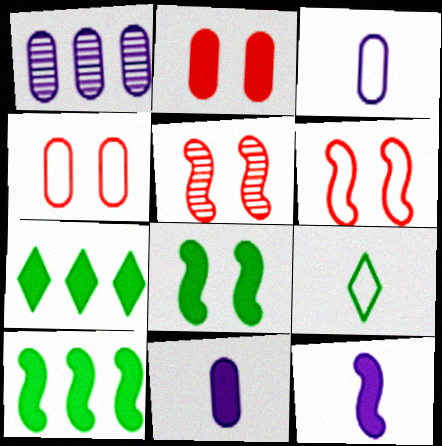[[2, 7, 12], 
[3, 5, 7]]